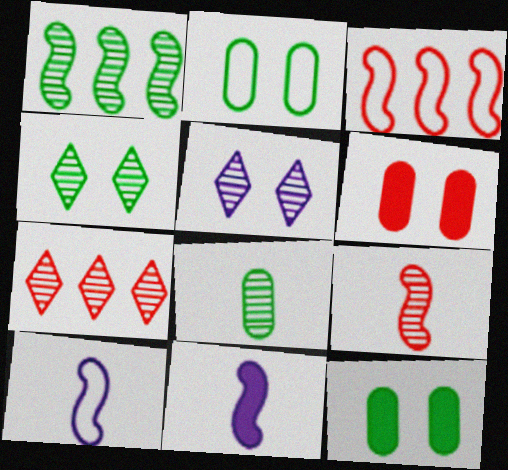[[1, 4, 8], 
[2, 7, 11], 
[7, 10, 12]]